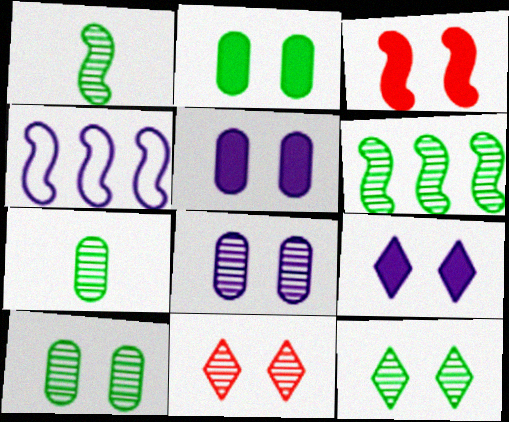[[1, 3, 4], 
[2, 3, 9], 
[6, 7, 12]]